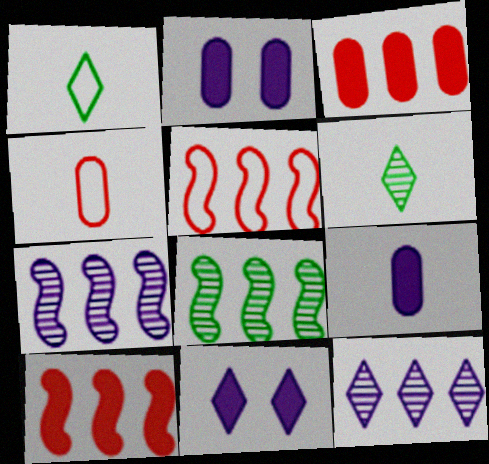[[2, 5, 6], 
[4, 8, 11]]